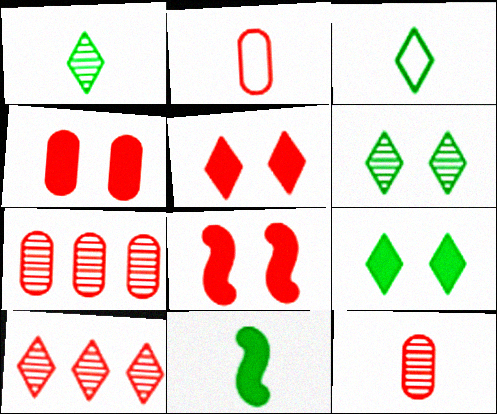[[2, 4, 7], 
[2, 8, 10], 
[4, 5, 8]]